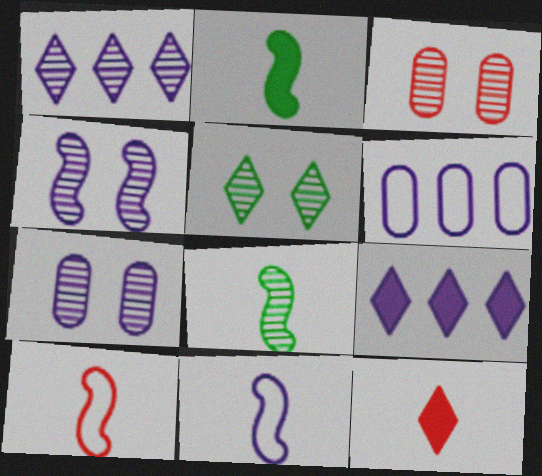[[1, 3, 8], 
[3, 4, 5], 
[7, 9, 11]]